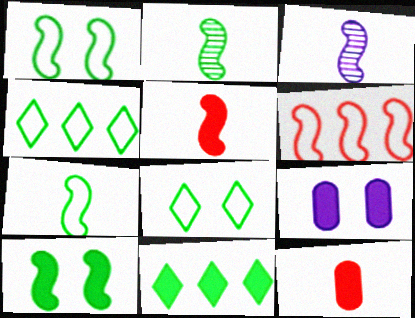[[3, 5, 7], 
[3, 6, 10], 
[5, 9, 11]]